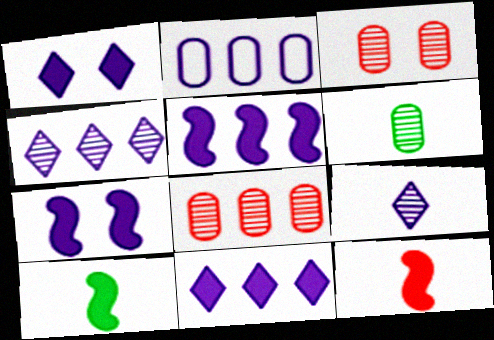[[2, 4, 5], 
[2, 7, 9]]